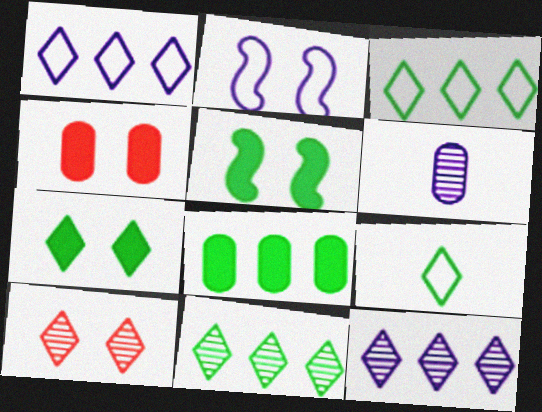[[7, 9, 11]]